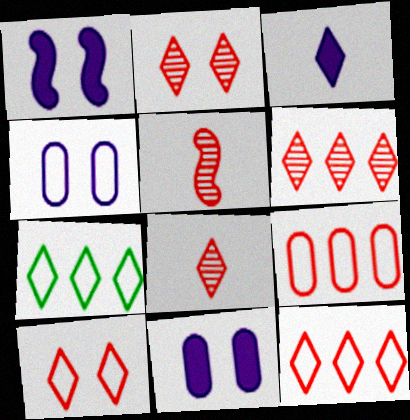[[2, 3, 7], 
[2, 6, 8], 
[5, 7, 11]]